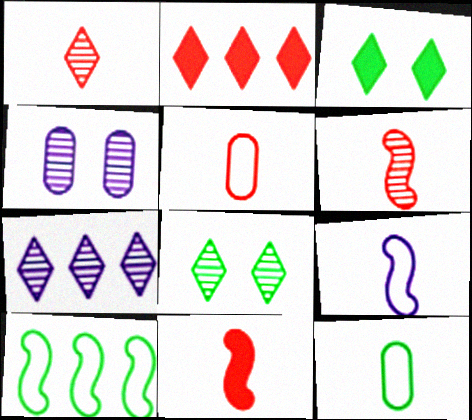[[1, 5, 11], 
[1, 7, 8]]